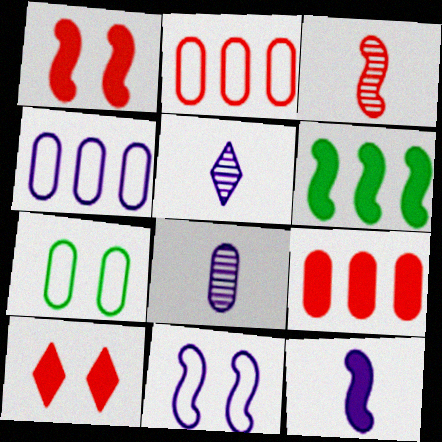[[1, 6, 12], 
[2, 3, 10], 
[3, 6, 11], 
[7, 8, 9]]